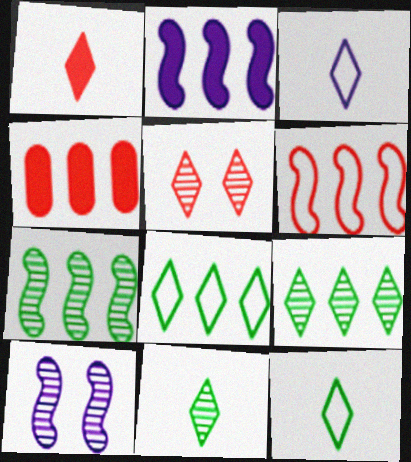[[1, 3, 11], 
[2, 6, 7], 
[4, 10, 12]]